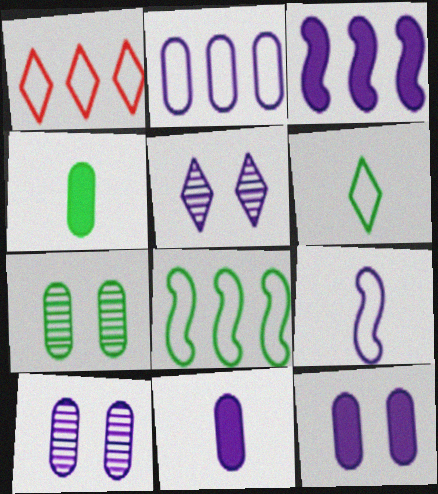[[1, 2, 8], 
[2, 10, 11]]